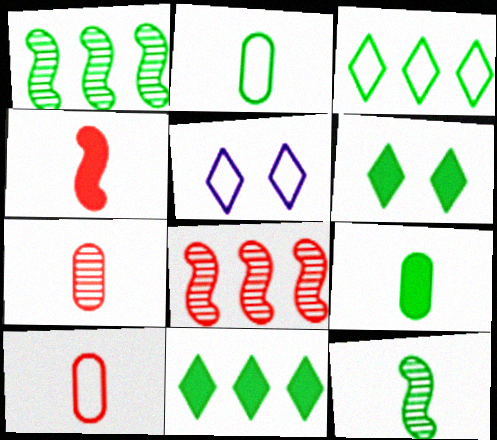[[1, 2, 6], 
[5, 8, 9]]